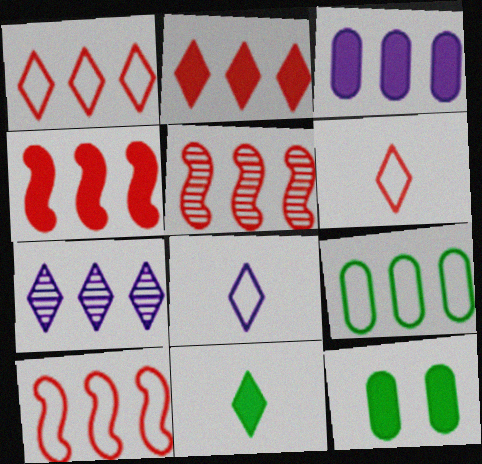[[4, 5, 10], 
[4, 7, 9], 
[5, 8, 12]]